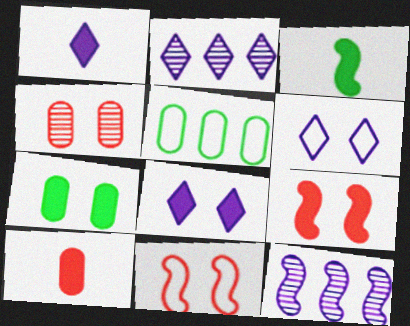[[1, 2, 6], 
[1, 3, 10], 
[3, 11, 12], 
[7, 8, 9]]